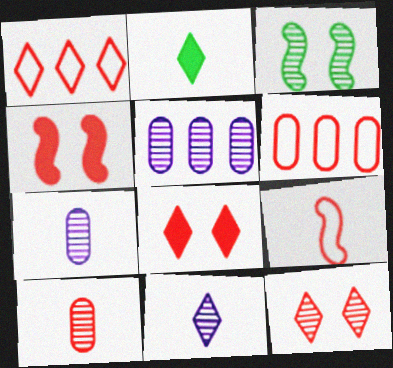[[1, 4, 10], 
[2, 7, 9]]